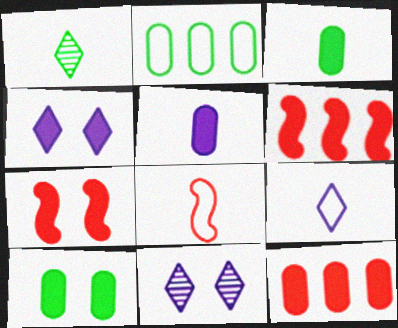[[1, 5, 8], 
[3, 4, 6], 
[4, 7, 10], 
[5, 10, 12]]